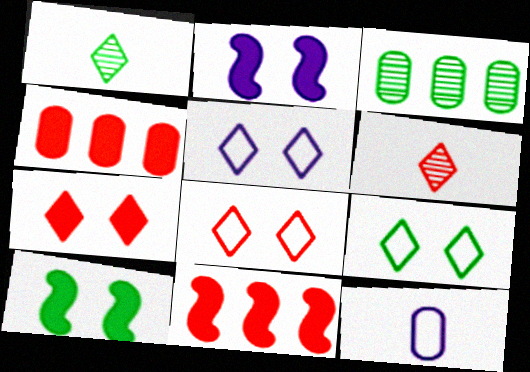[[5, 8, 9]]